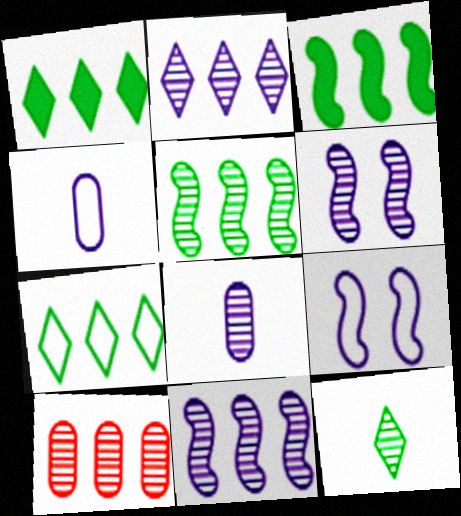[[2, 5, 10], 
[2, 6, 8], 
[6, 10, 12]]